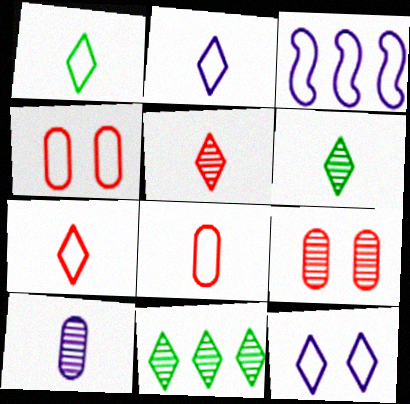[[1, 2, 7], 
[1, 3, 4]]